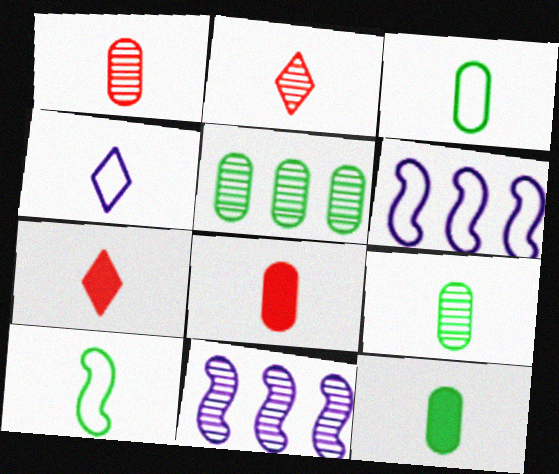[[3, 9, 12]]